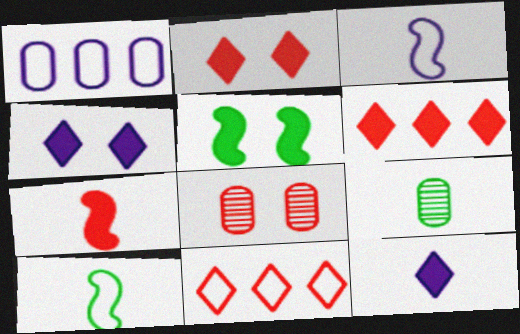[[7, 8, 11]]